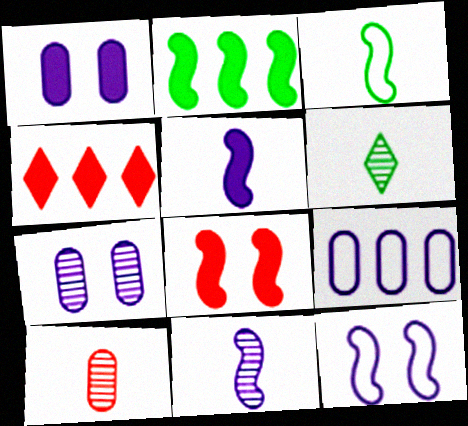[[2, 5, 8], 
[3, 4, 7], 
[6, 8, 9], 
[6, 10, 11]]